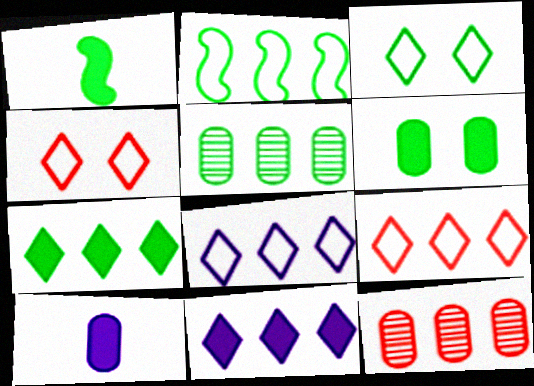[[1, 3, 5], 
[1, 6, 7], 
[2, 5, 7], 
[2, 11, 12]]